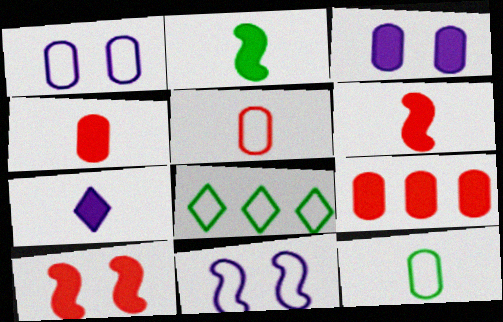[[2, 4, 7], 
[5, 8, 11]]